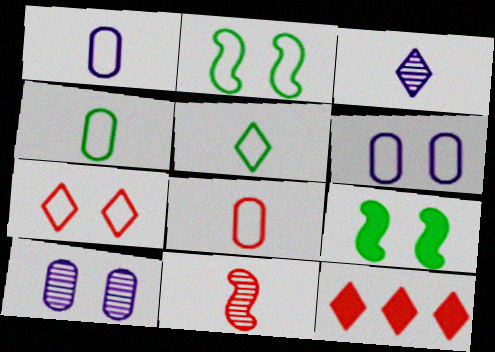[[1, 4, 8], 
[2, 6, 7], 
[7, 9, 10]]